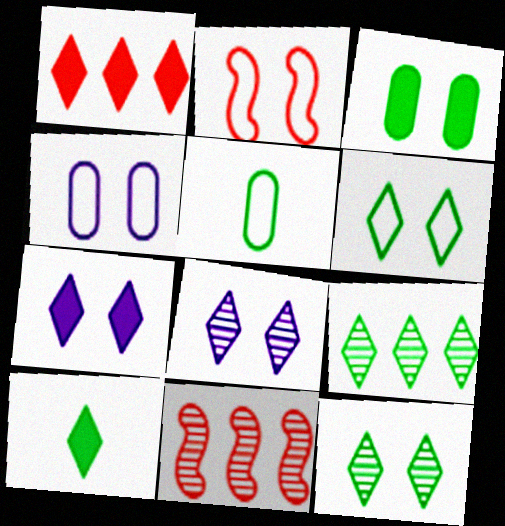[[1, 7, 10], 
[2, 3, 8], 
[2, 4, 6], 
[4, 10, 11], 
[5, 7, 11], 
[6, 9, 10]]